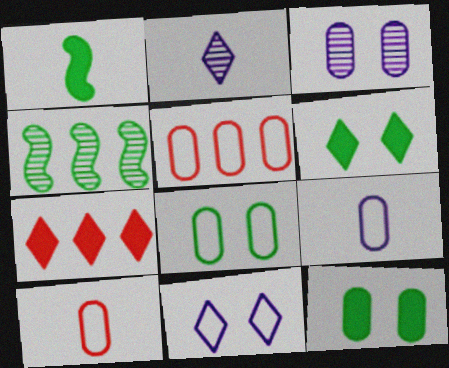[[1, 2, 10], 
[5, 8, 9]]